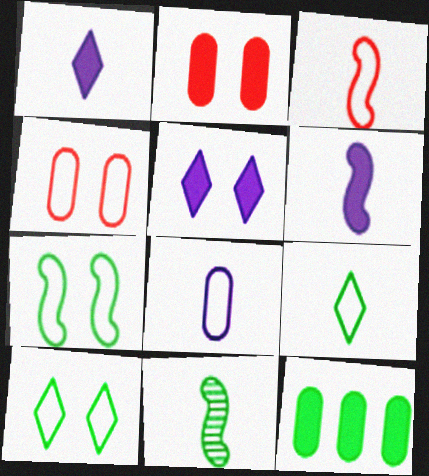[[3, 6, 11], 
[3, 8, 9], 
[10, 11, 12]]